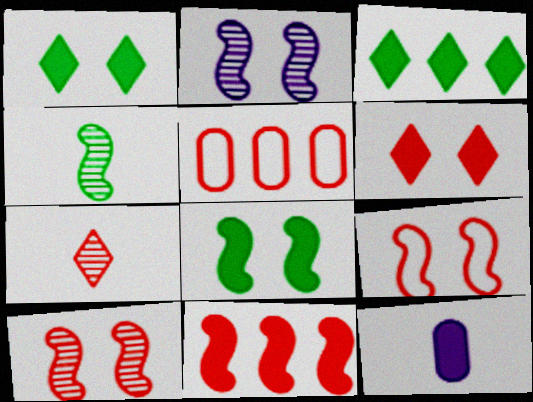[[1, 11, 12], 
[2, 8, 9]]